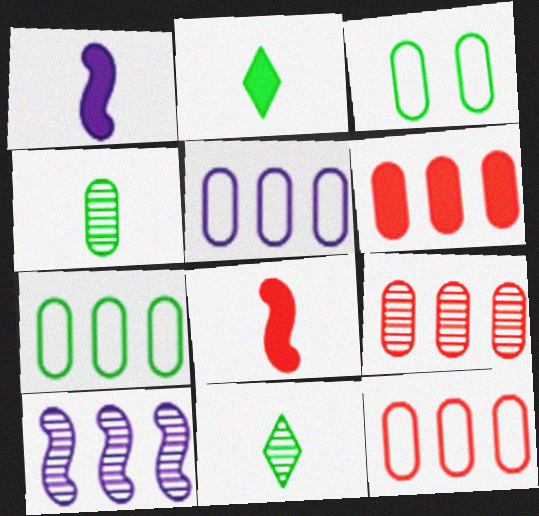[[5, 7, 12], 
[6, 9, 12]]